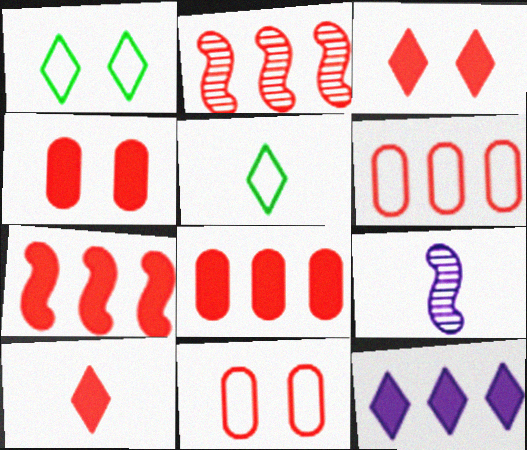[[1, 8, 9], 
[2, 10, 11], 
[4, 7, 10]]